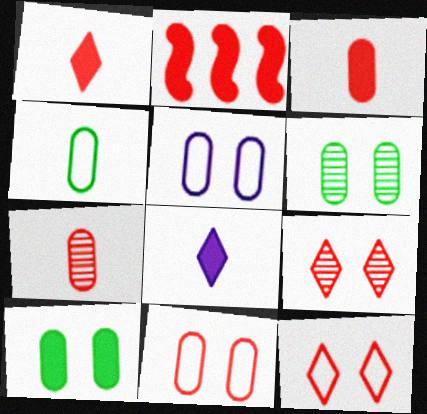[[2, 7, 12], 
[2, 8, 10]]